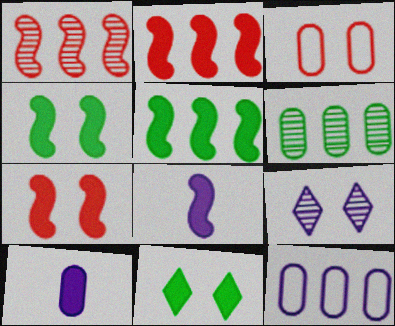[[2, 4, 8], 
[2, 10, 11], 
[3, 4, 9], 
[3, 6, 10], 
[5, 7, 8], 
[8, 9, 12]]